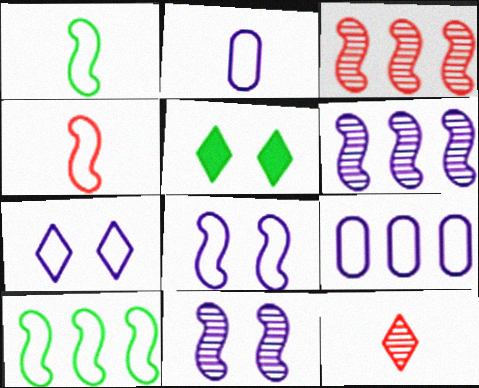[[2, 3, 5], 
[4, 8, 10]]